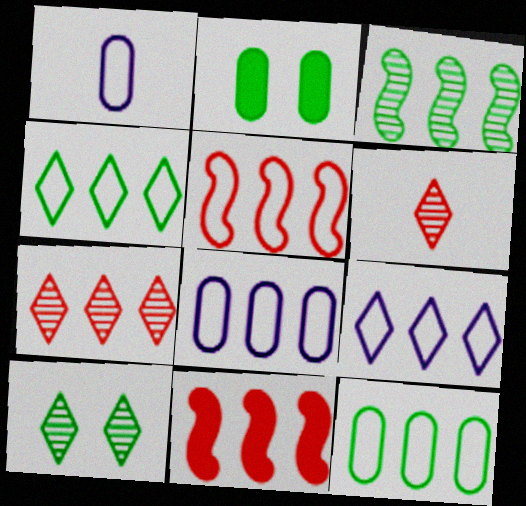[[1, 10, 11], 
[4, 5, 8], 
[5, 9, 12]]